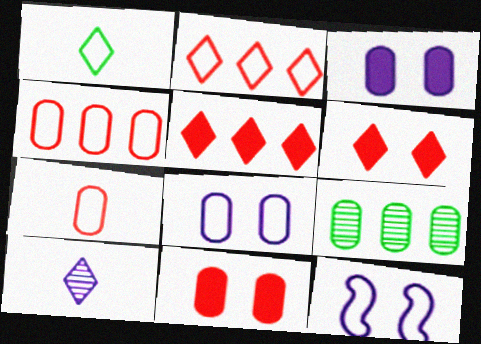[[1, 4, 12], 
[3, 7, 9]]